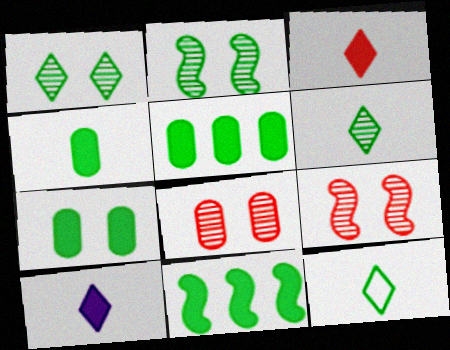[[2, 5, 12], 
[4, 5, 7]]